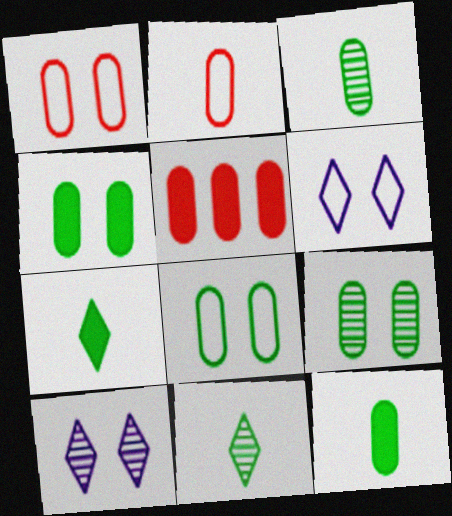[[4, 8, 9]]